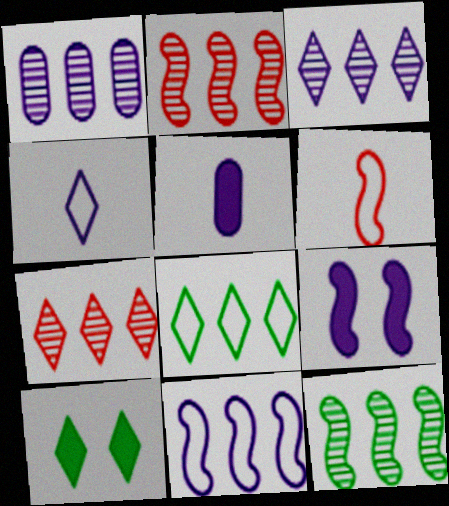[[1, 4, 9], 
[1, 6, 10], 
[1, 7, 12], 
[4, 7, 10], 
[6, 9, 12]]